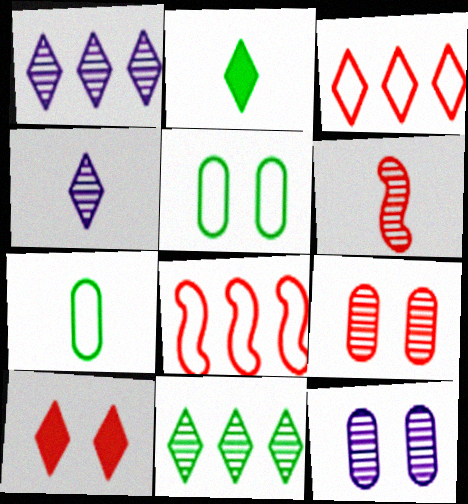[[2, 8, 12], 
[6, 11, 12]]